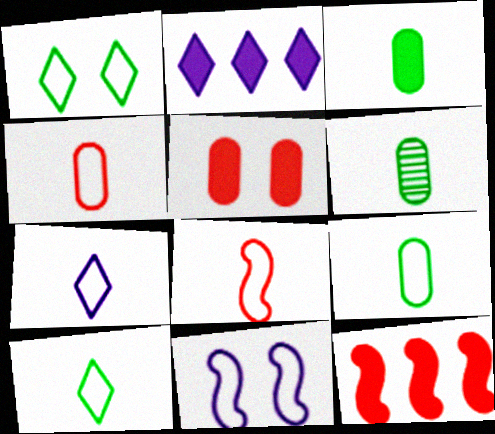[[3, 6, 9], 
[7, 8, 9]]